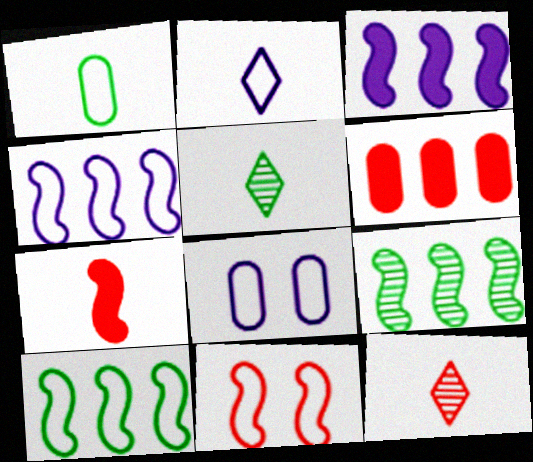[[2, 4, 8], 
[6, 11, 12]]